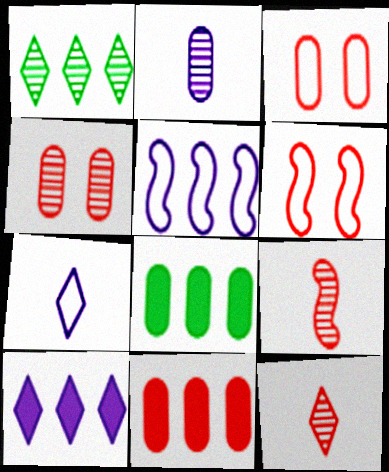[[1, 5, 11], 
[2, 3, 8], 
[6, 11, 12]]